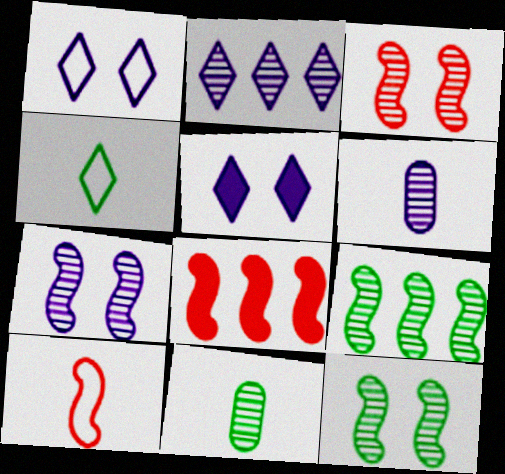[[1, 8, 11], 
[2, 3, 11], 
[2, 6, 7], 
[3, 7, 12], 
[3, 8, 10]]